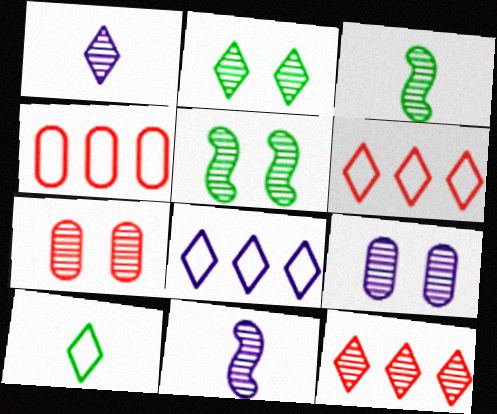[[1, 2, 12], 
[3, 9, 12]]